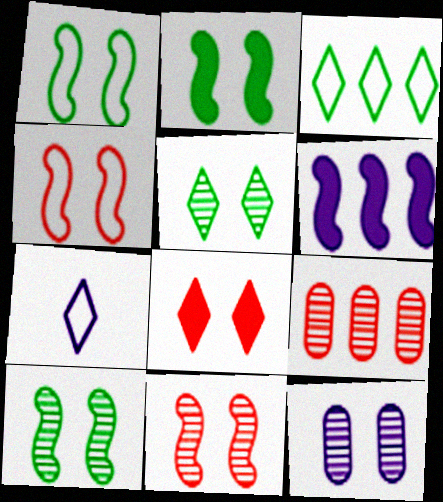[[1, 2, 10], 
[1, 8, 12], 
[2, 7, 9], 
[3, 6, 9], 
[5, 11, 12], 
[6, 7, 12]]